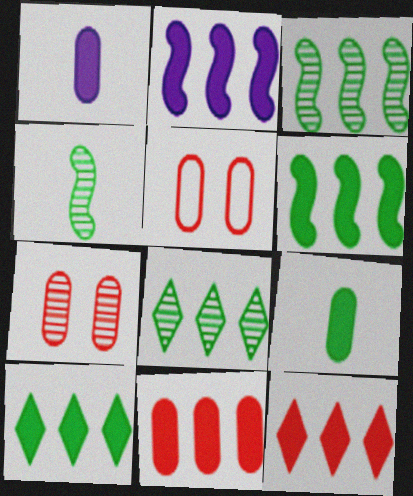[[2, 10, 11]]